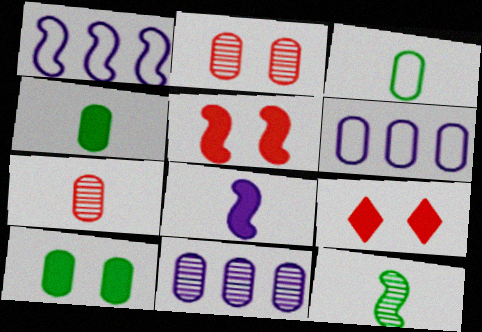[[1, 5, 12], 
[2, 4, 6], 
[6, 7, 10], 
[6, 9, 12]]